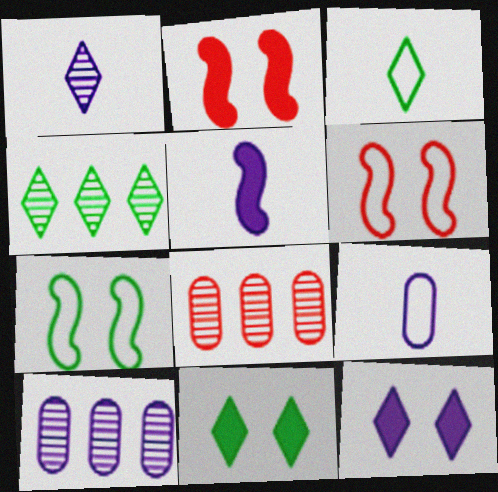[[1, 5, 9], 
[2, 3, 10], 
[2, 4, 9], 
[3, 4, 11]]